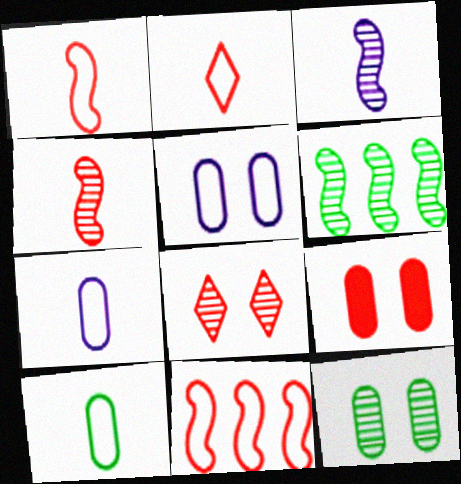[[5, 9, 12]]